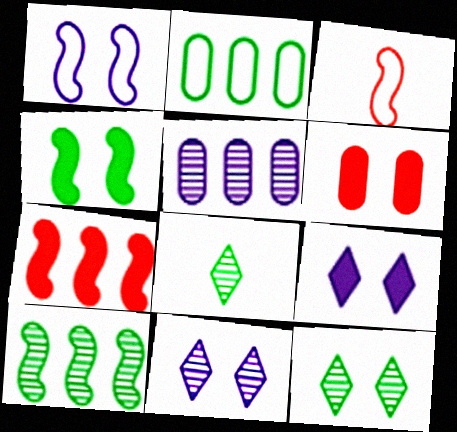[[1, 6, 12], 
[2, 4, 8], 
[4, 6, 9]]